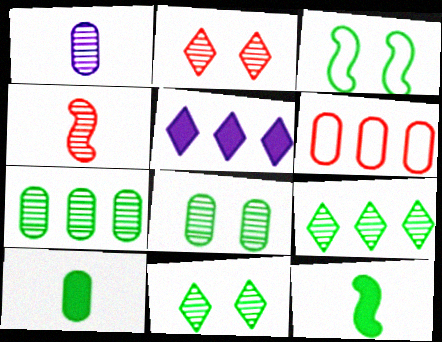[[3, 9, 10]]